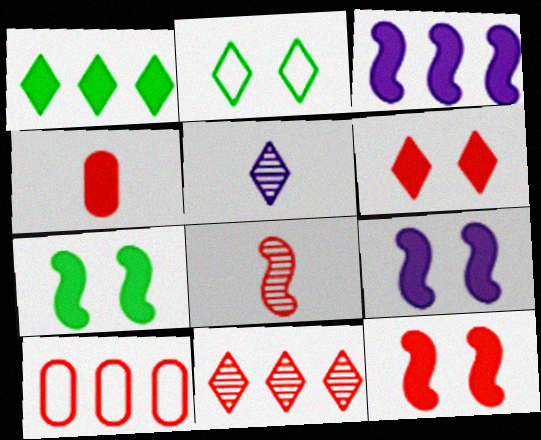[[1, 4, 9], 
[5, 7, 10], 
[6, 8, 10], 
[7, 9, 12]]